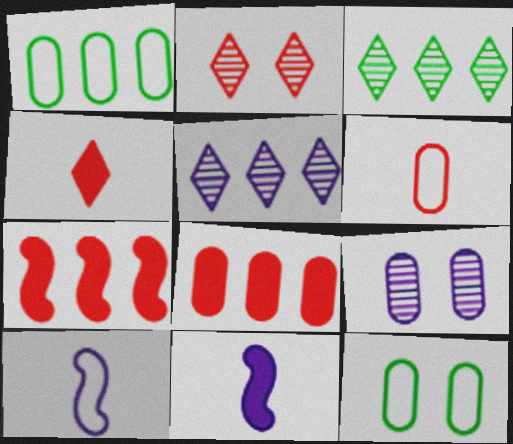[[1, 2, 11], 
[1, 5, 7], 
[2, 6, 7]]